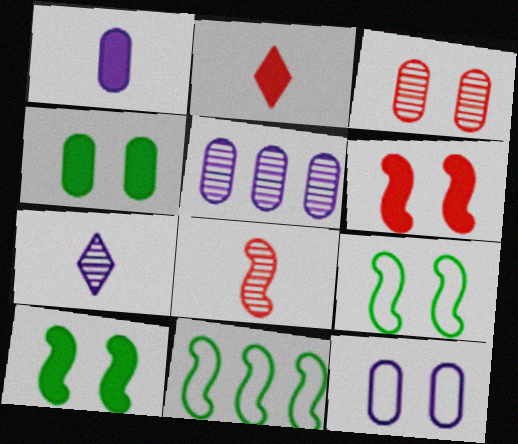[[1, 5, 12], 
[2, 5, 9], 
[3, 4, 12]]